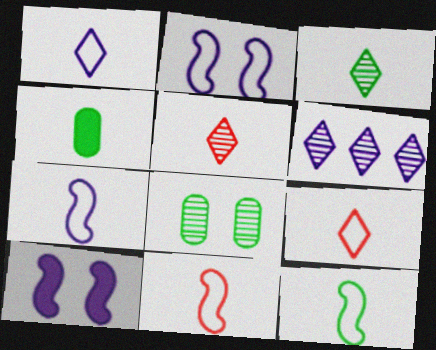[[3, 4, 12], 
[4, 5, 7], 
[7, 11, 12]]